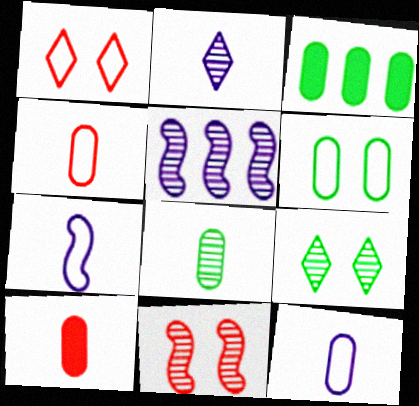[[3, 6, 8], 
[8, 10, 12]]